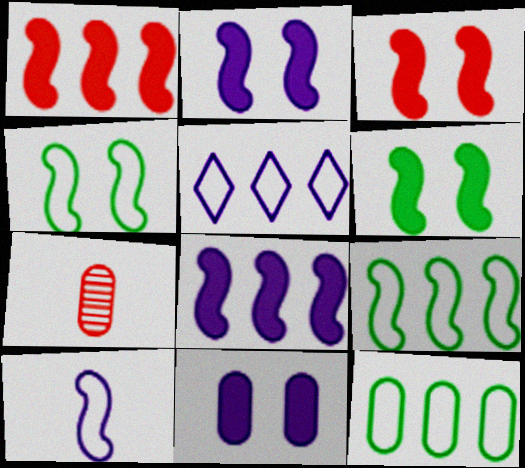[[2, 3, 6], 
[5, 6, 7], 
[7, 11, 12]]